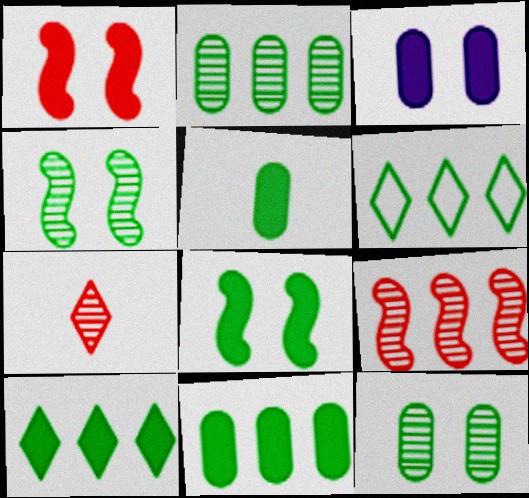[[4, 5, 6], 
[5, 8, 10]]